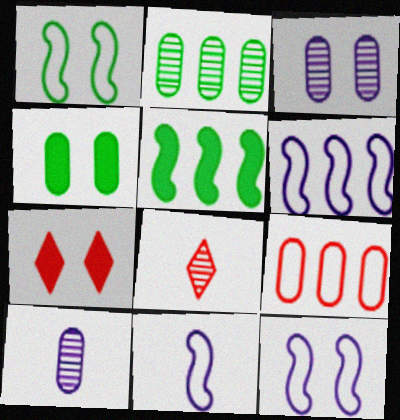[[1, 3, 7], 
[2, 7, 11], 
[4, 6, 8], 
[4, 9, 10], 
[6, 11, 12]]